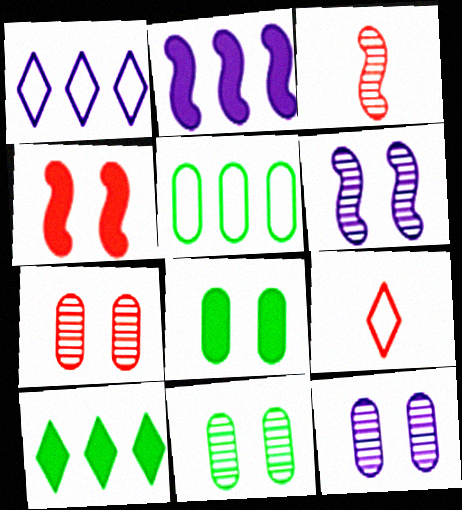[[1, 3, 8], 
[2, 9, 11], 
[7, 11, 12]]